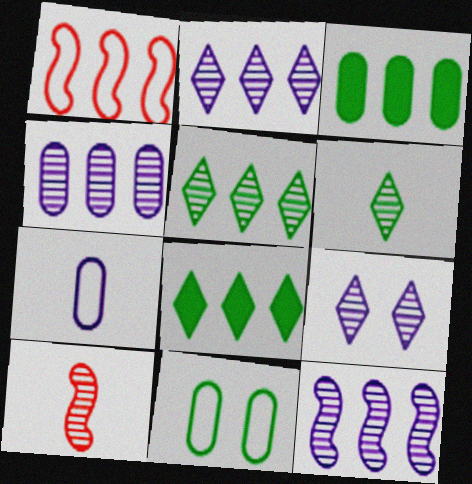[[1, 2, 3], 
[1, 4, 8], 
[2, 4, 12]]